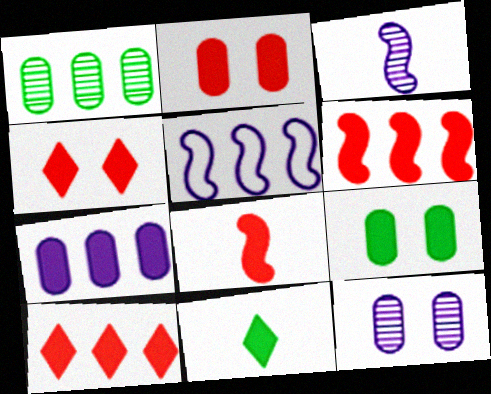[[1, 5, 10], 
[2, 8, 10]]